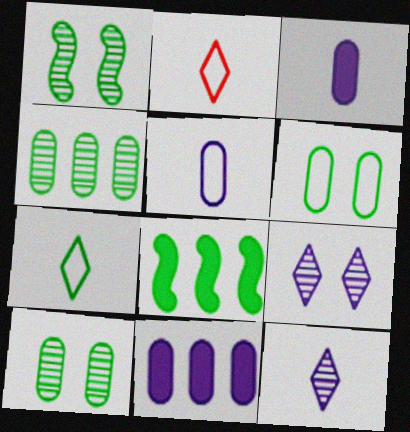[[1, 2, 11], 
[7, 8, 10]]